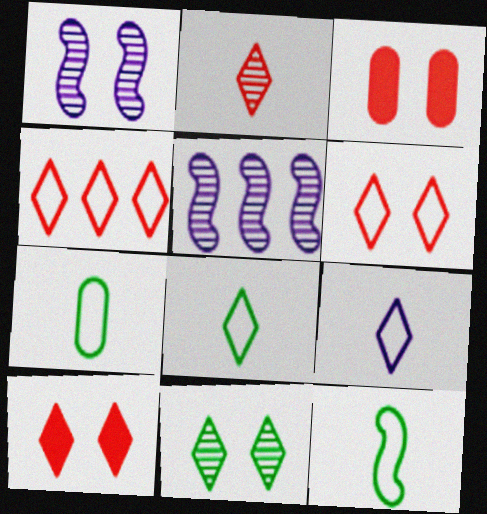[[2, 4, 10], 
[3, 5, 8], 
[5, 7, 10], 
[7, 8, 12]]